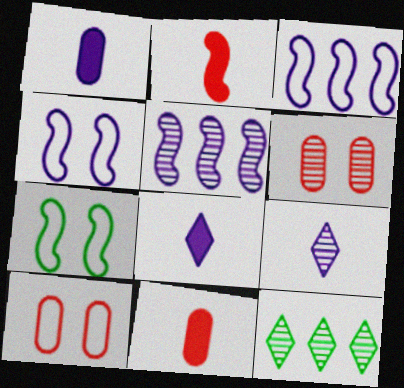[[2, 5, 7], 
[4, 11, 12]]